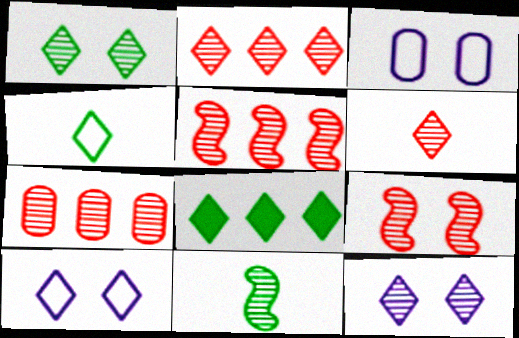[[1, 4, 8], 
[2, 5, 7], 
[6, 7, 9], 
[6, 8, 10], 
[7, 11, 12]]